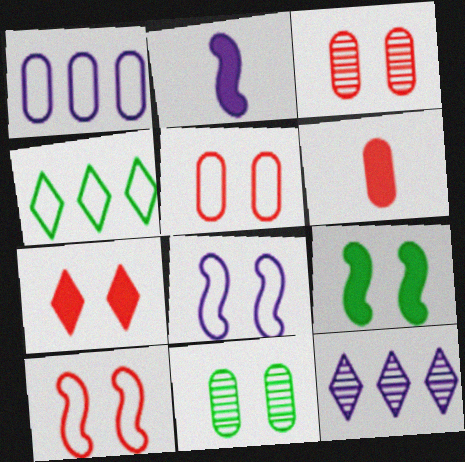[[1, 6, 11], 
[2, 3, 4], 
[3, 7, 10], 
[7, 8, 11]]